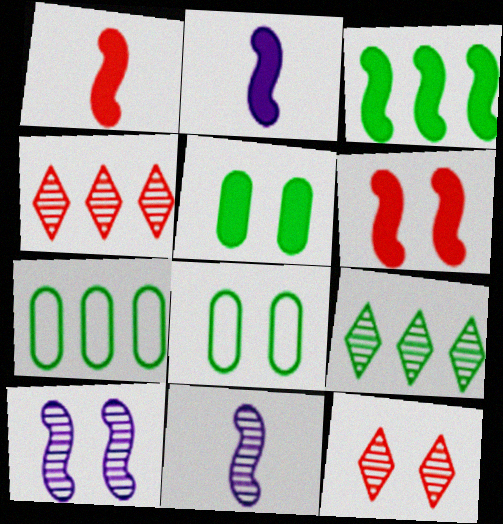[[2, 3, 6], 
[2, 4, 8], 
[2, 7, 12], 
[3, 7, 9]]